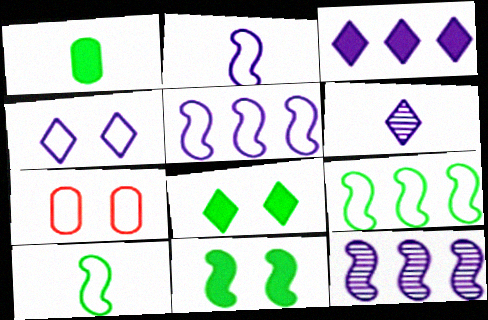[[3, 4, 6]]